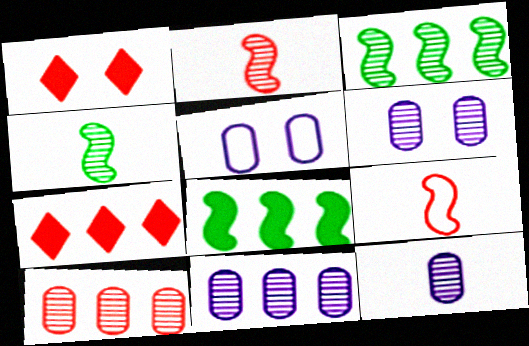[[1, 9, 10], 
[4, 5, 7], 
[6, 11, 12]]